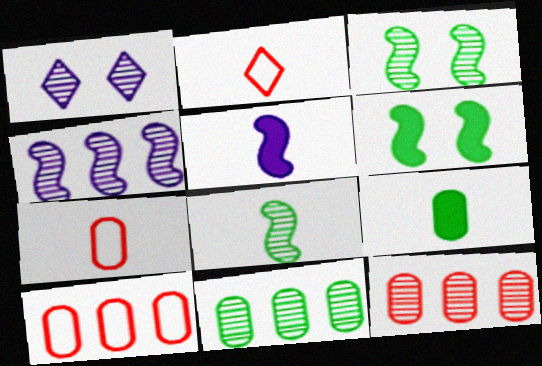[[1, 8, 12]]